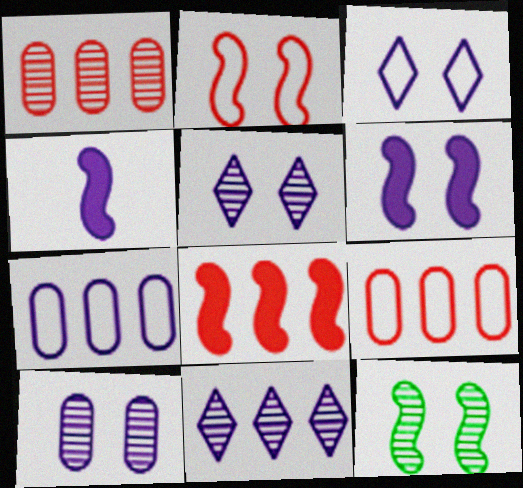[[2, 6, 12], 
[3, 6, 10], 
[4, 5, 7]]